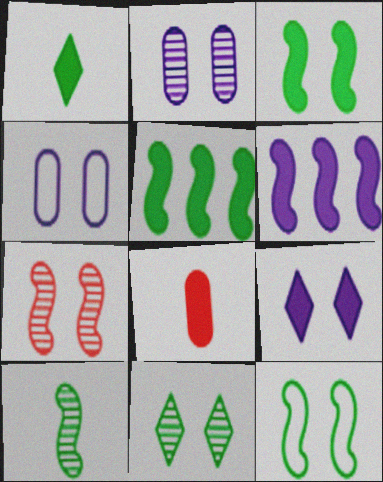[[2, 7, 11], 
[5, 8, 9], 
[5, 10, 12]]